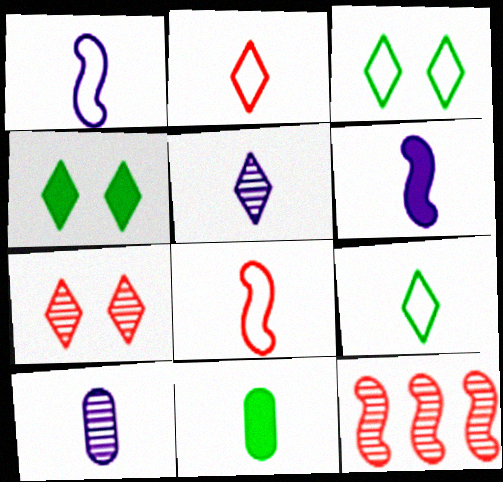[[5, 8, 11]]